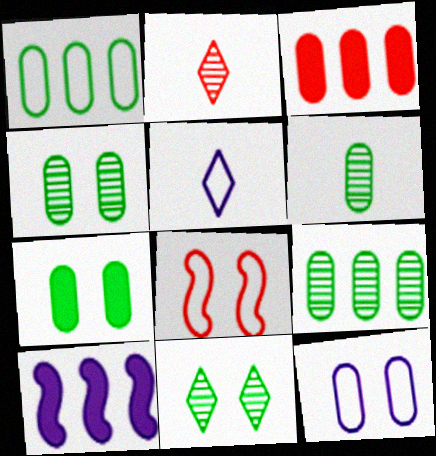[[1, 5, 8], 
[1, 6, 7], 
[2, 3, 8], 
[3, 6, 12], 
[4, 6, 9]]